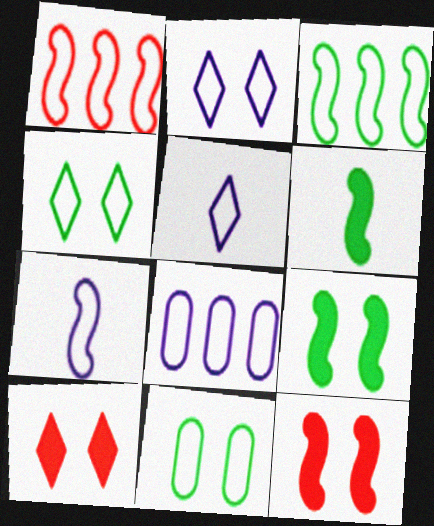[[1, 5, 11], 
[2, 7, 8]]